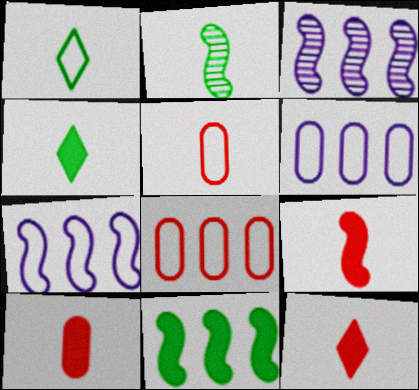[[9, 10, 12]]